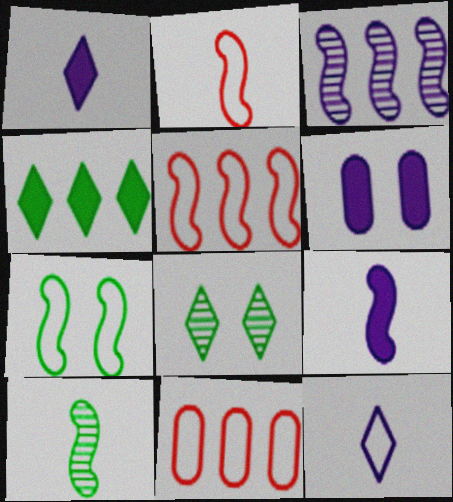[[2, 9, 10], 
[3, 4, 11], 
[3, 6, 12], 
[7, 11, 12], 
[8, 9, 11]]